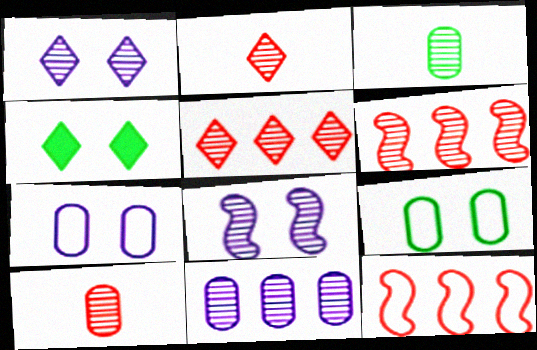[[1, 3, 6], 
[3, 5, 8]]